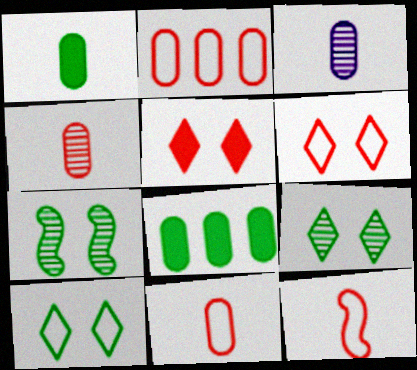[[1, 3, 11], 
[2, 6, 12]]